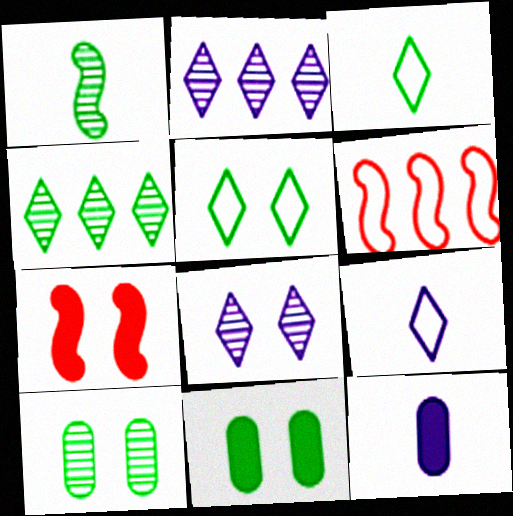[[1, 4, 10]]